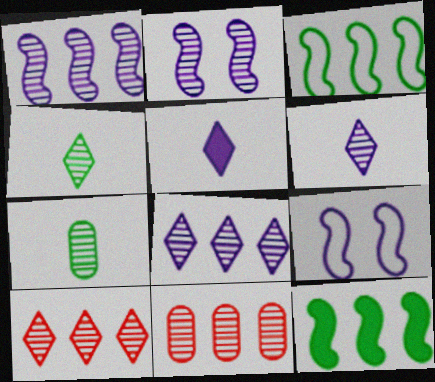[[2, 4, 11], 
[2, 7, 10]]